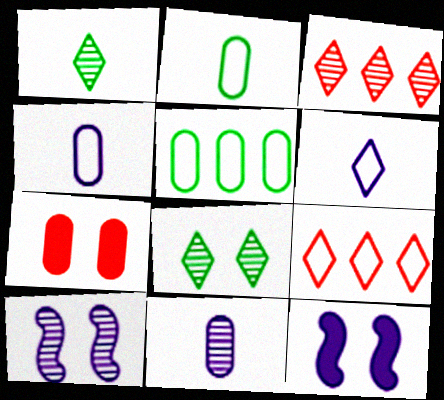[[2, 3, 12], 
[5, 7, 11]]